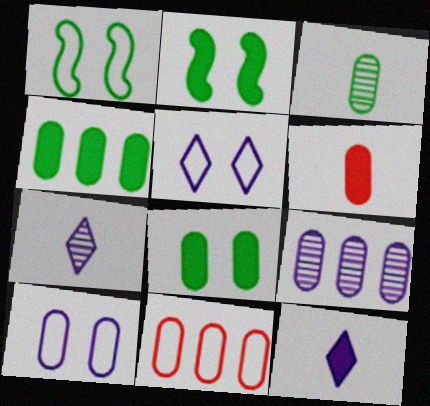[[2, 7, 11], 
[4, 9, 11]]